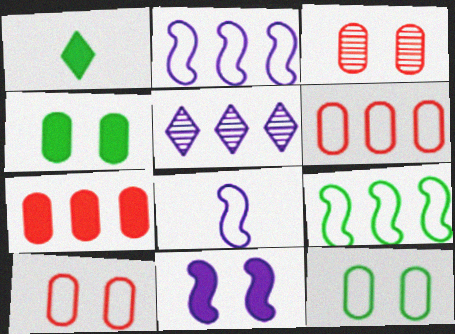[[1, 2, 3], 
[1, 7, 11], 
[5, 7, 9]]